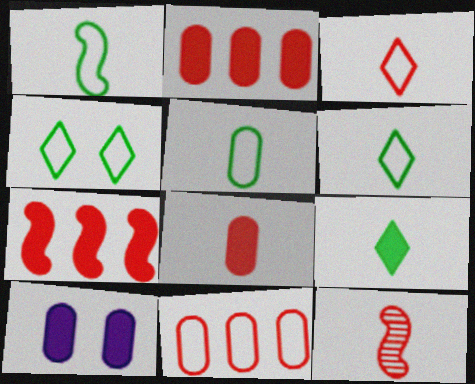[[1, 5, 6], 
[3, 8, 12], 
[7, 9, 10]]